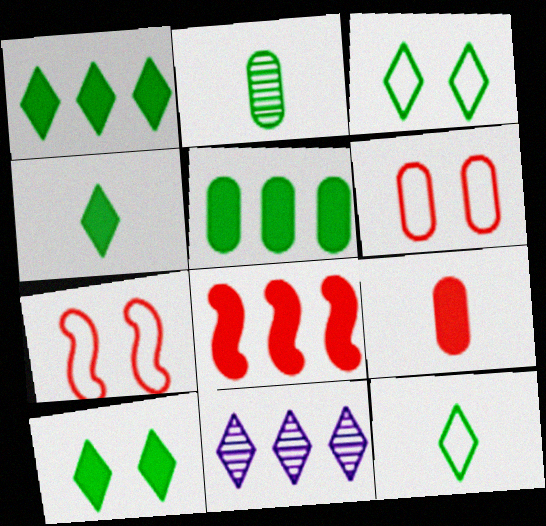[[1, 4, 10]]